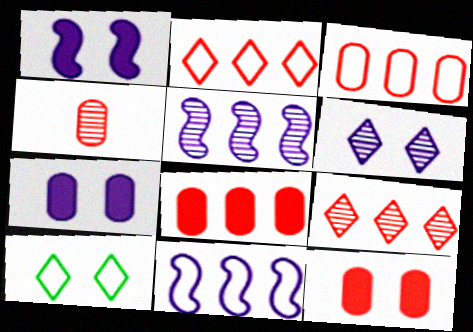[[3, 4, 12]]